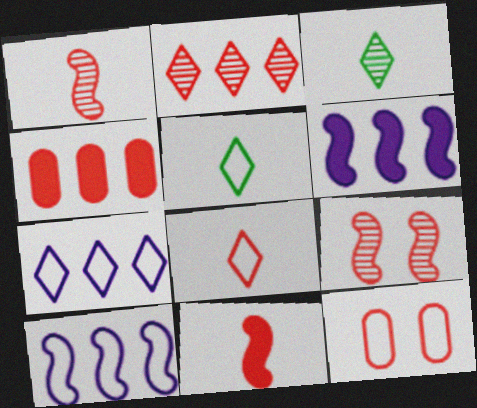[[2, 11, 12], 
[3, 6, 12], 
[4, 8, 9], 
[5, 10, 12]]